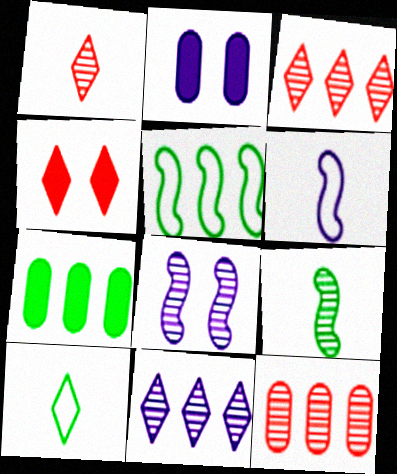[[1, 2, 5], 
[2, 6, 11], 
[4, 10, 11]]